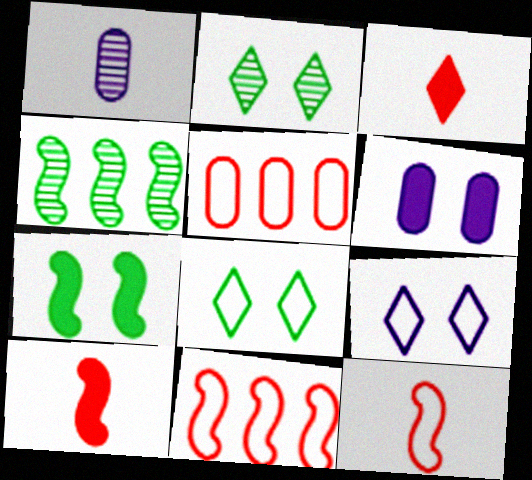[]